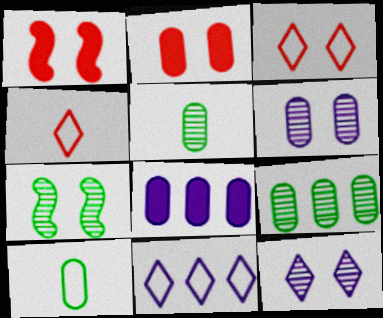[[1, 5, 11], 
[4, 7, 8]]